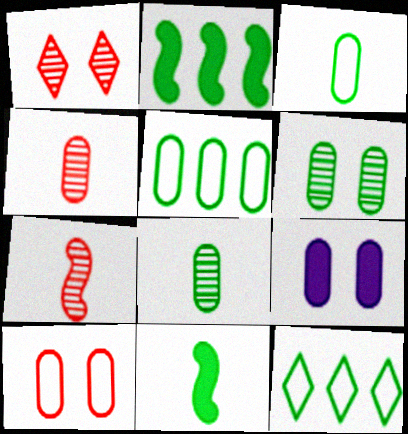[[4, 5, 9], 
[6, 9, 10], 
[6, 11, 12], 
[7, 9, 12]]